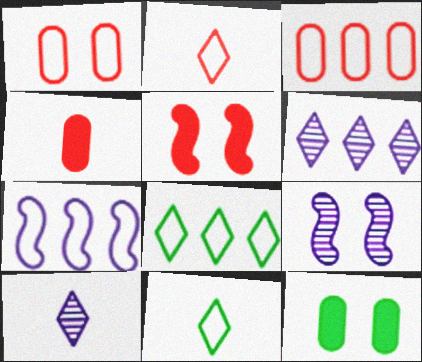[[1, 7, 11], 
[3, 7, 8], 
[4, 8, 9]]